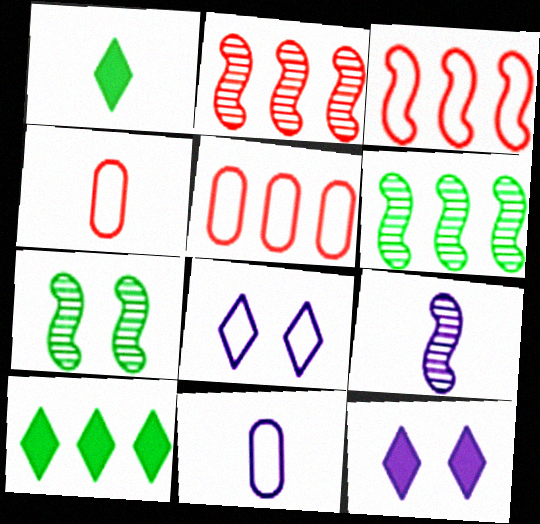[[1, 4, 9], 
[2, 7, 9], 
[4, 6, 12]]